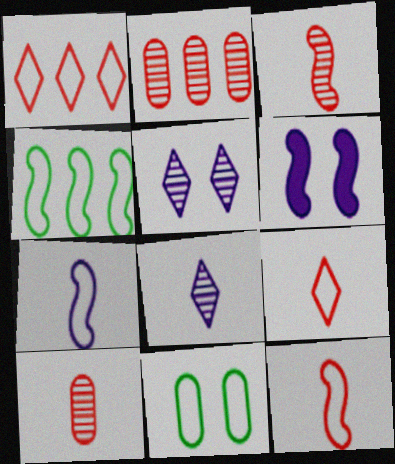[[1, 7, 11], 
[3, 4, 6]]